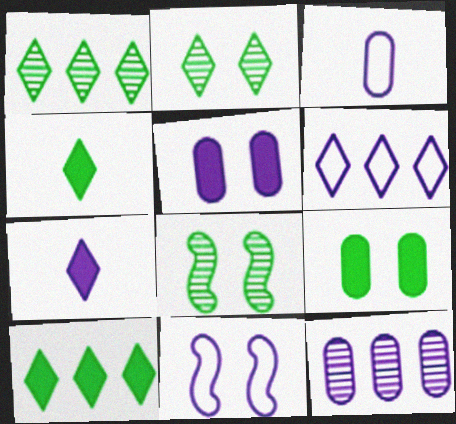[[3, 5, 12], 
[3, 6, 11], 
[7, 11, 12]]